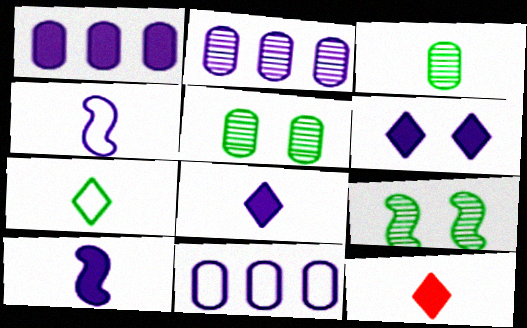[[1, 2, 11], 
[1, 6, 10], 
[2, 4, 6], 
[3, 4, 12], 
[9, 11, 12]]